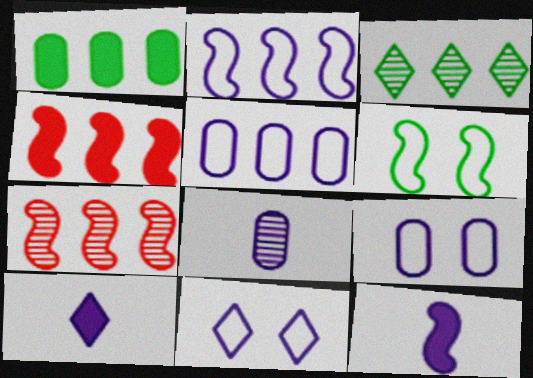[[3, 4, 5], 
[6, 7, 12]]